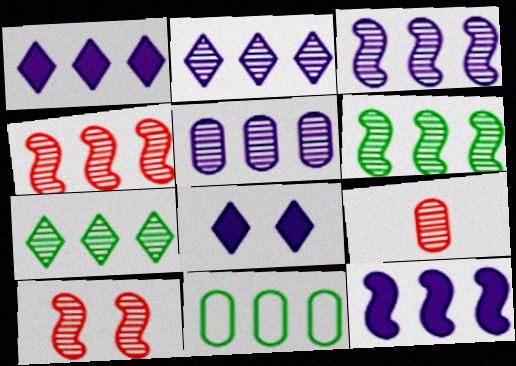[[1, 4, 11], 
[2, 3, 5], 
[3, 4, 6], 
[4, 5, 7]]